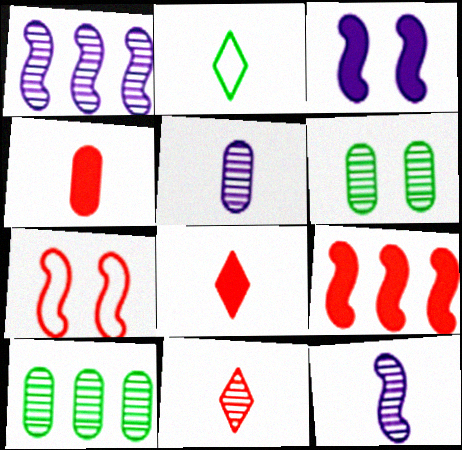[[1, 6, 11], 
[2, 4, 12]]